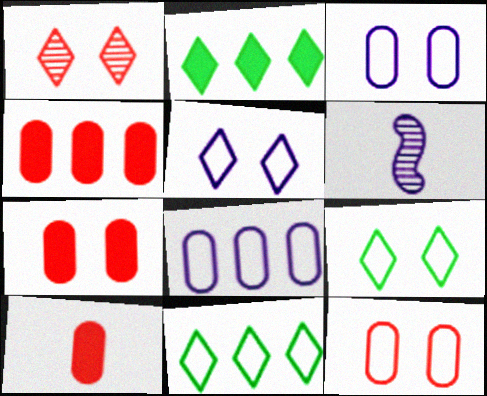[[2, 6, 12], 
[4, 6, 9], 
[4, 7, 10], 
[6, 7, 11]]